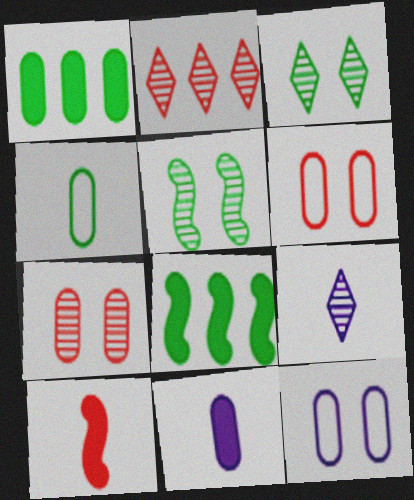[[2, 3, 9], 
[2, 6, 10], 
[3, 4, 8], 
[4, 9, 10], 
[6, 8, 9]]